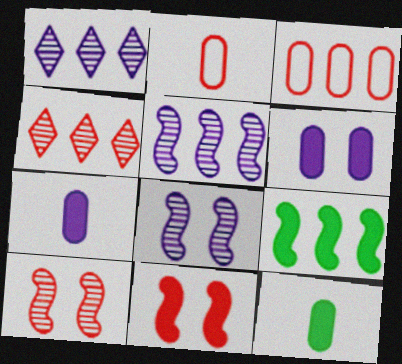[[1, 3, 9], 
[2, 4, 11]]